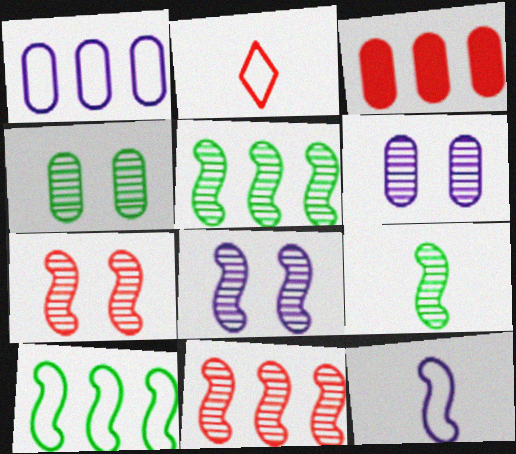[[2, 3, 7], 
[8, 9, 11]]